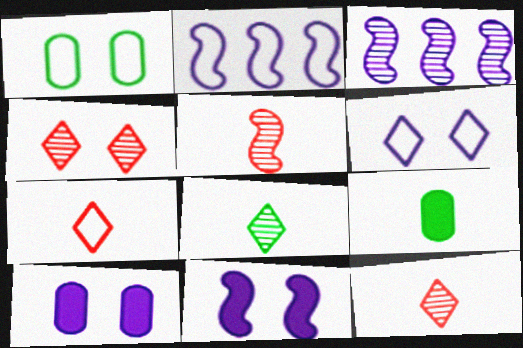[[1, 2, 7], 
[1, 4, 11], 
[2, 4, 9]]